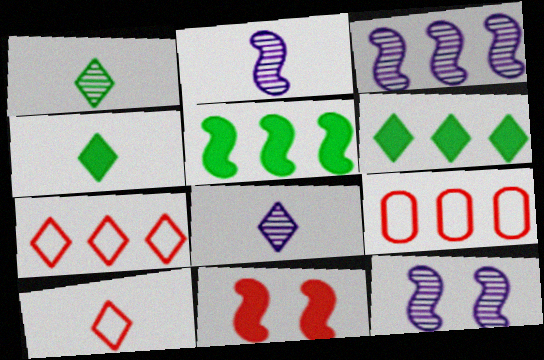[[2, 3, 12], 
[3, 6, 9], 
[4, 8, 10], 
[4, 9, 12]]